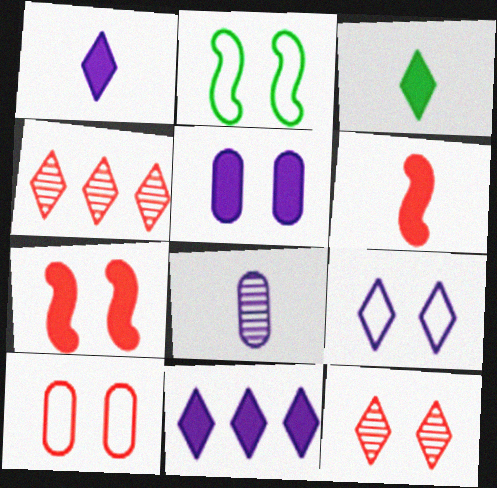[[2, 5, 12], 
[2, 9, 10], 
[3, 4, 9], 
[4, 6, 10], 
[7, 10, 12]]